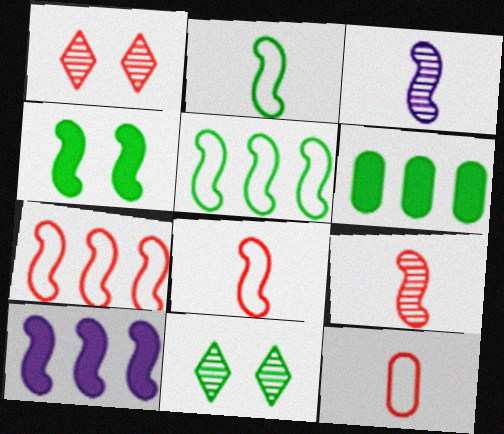[[2, 6, 11], 
[3, 4, 7], 
[10, 11, 12]]